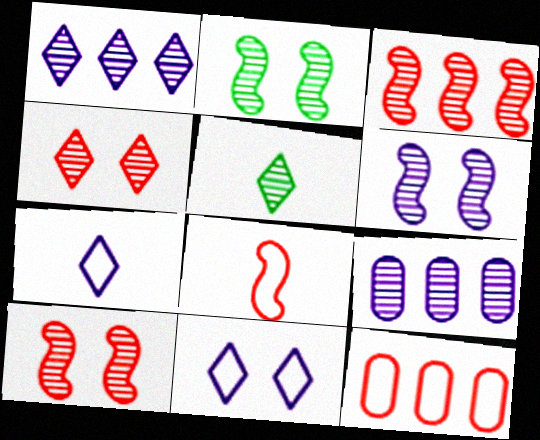[[1, 4, 5], 
[2, 6, 10], 
[5, 9, 10]]